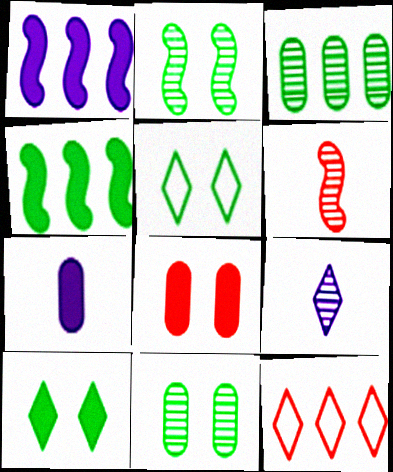[[1, 3, 12], 
[2, 7, 12], 
[6, 8, 12], 
[9, 10, 12]]